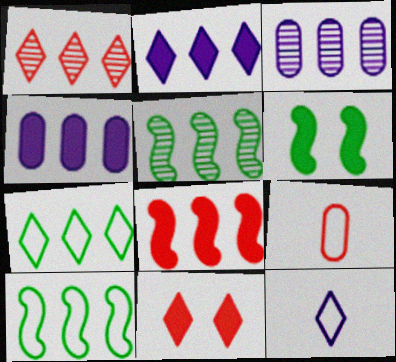[[1, 2, 7], 
[1, 3, 5], 
[1, 4, 10], 
[3, 7, 8]]